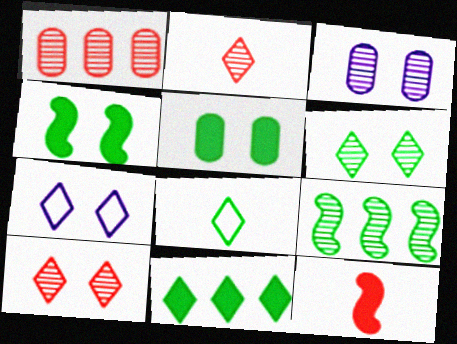[[2, 3, 9], 
[2, 7, 11], 
[5, 8, 9], 
[6, 8, 11]]